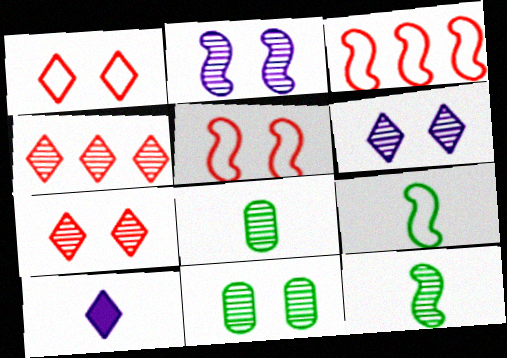[[2, 4, 8], 
[2, 7, 11], 
[3, 10, 11]]